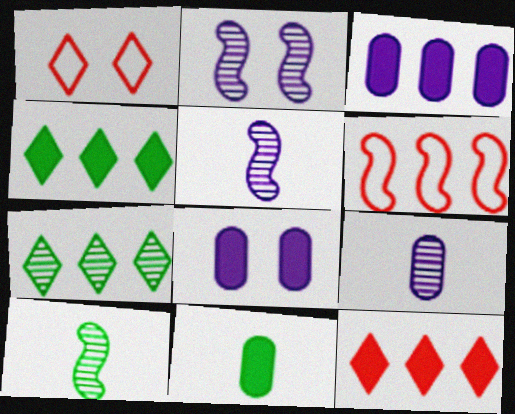[[1, 3, 10], 
[3, 6, 7]]